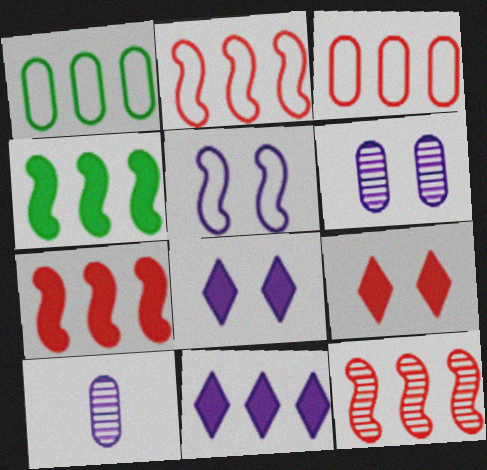[[1, 11, 12], 
[2, 7, 12], 
[5, 6, 8], 
[5, 10, 11]]